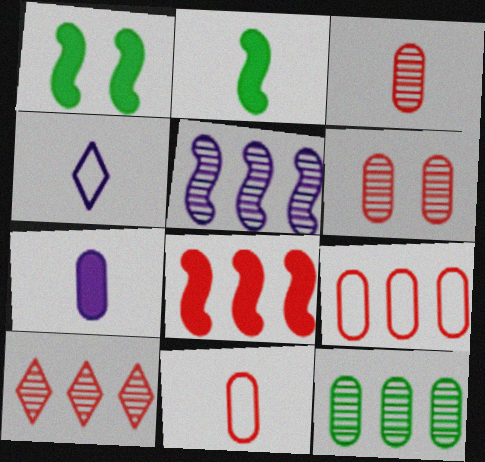[[2, 3, 4], 
[5, 10, 12], 
[8, 9, 10]]